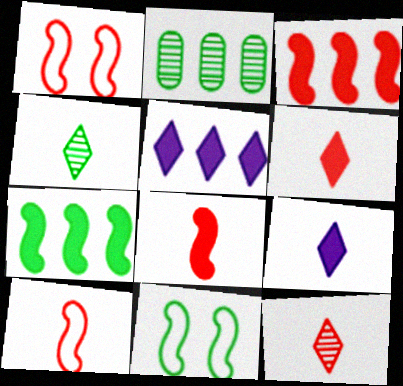[[1, 2, 9]]